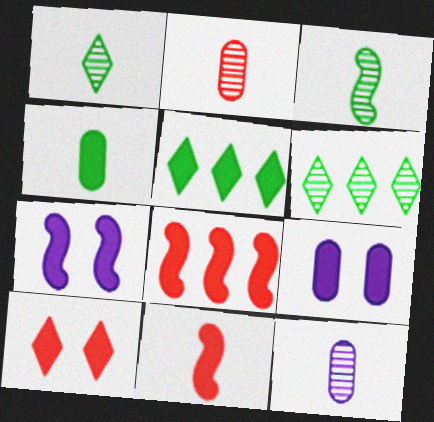[[5, 9, 11]]